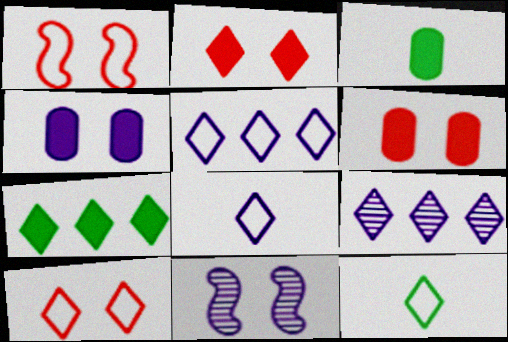[[1, 3, 9], 
[2, 9, 12], 
[5, 10, 12]]